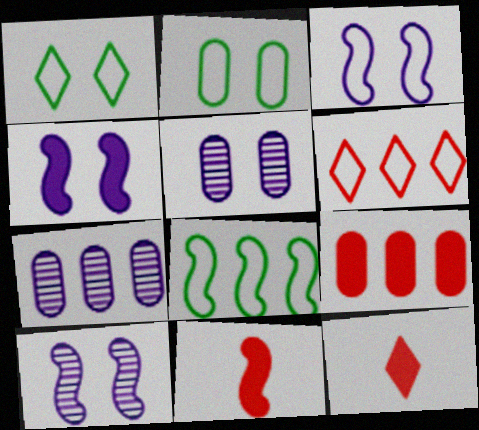[[1, 7, 11], 
[3, 4, 10], 
[5, 8, 12], 
[8, 10, 11]]